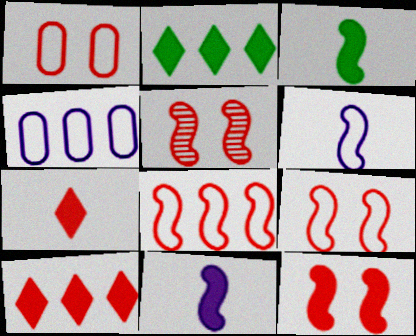[[5, 9, 12]]